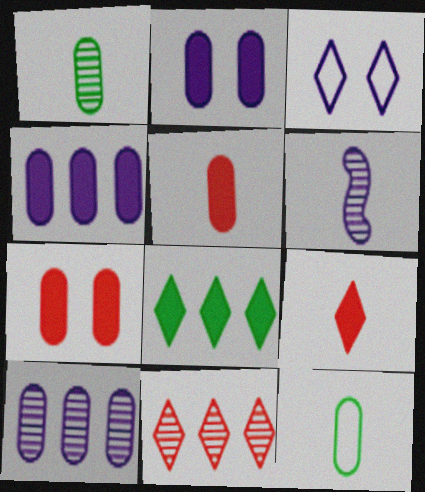[[3, 4, 6], 
[6, 9, 12], 
[7, 10, 12]]